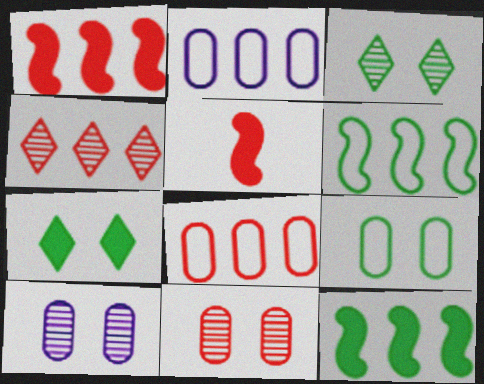[[1, 4, 8], 
[2, 3, 5], 
[2, 4, 12]]